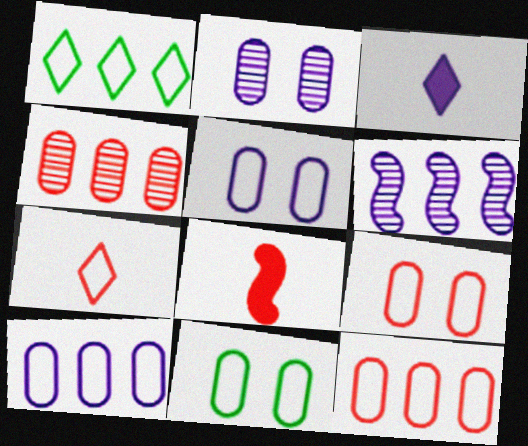[[1, 2, 8], 
[3, 5, 6], 
[5, 9, 11]]